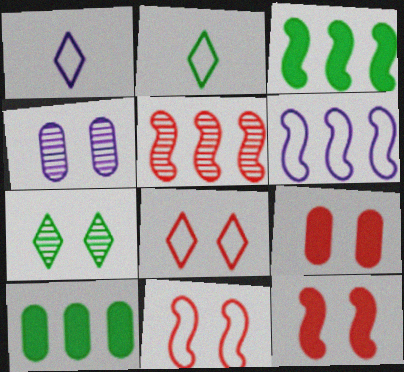[[3, 5, 6]]